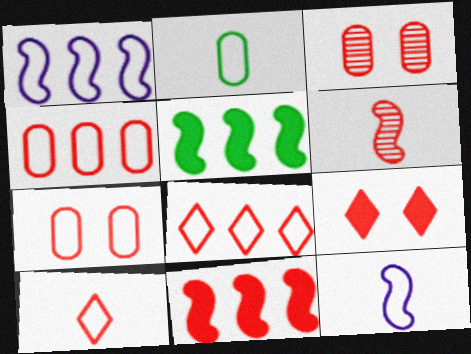[[2, 10, 12], 
[3, 10, 11], 
[4, 6, 9]]